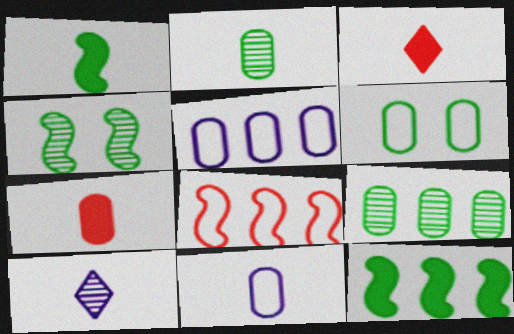[[2, 7, 11], 
[3, 4, 5]]